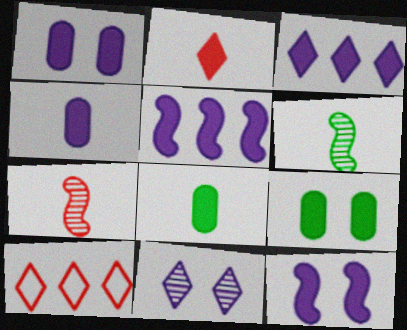[[1, 6, 10], 
[2, 5, 9], 
[3, 4, 12]]